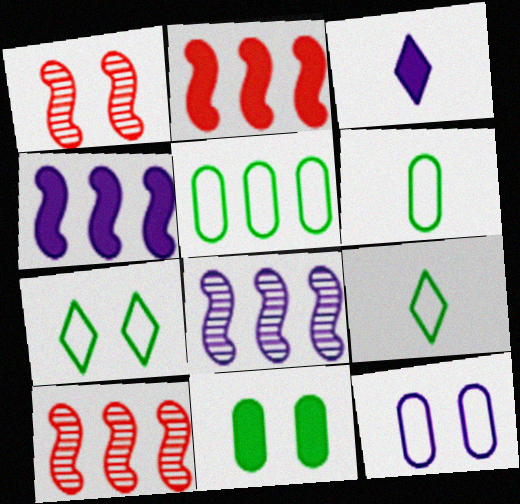[[1, 3, 5], 
[2, 3, 11], 
[3, 8, 12]]